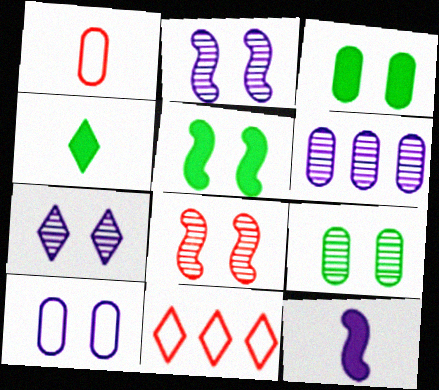[[1, 3, 6], 
[4, 7, 11], 
[7, 8, 9], 
[9, 11, 12]]